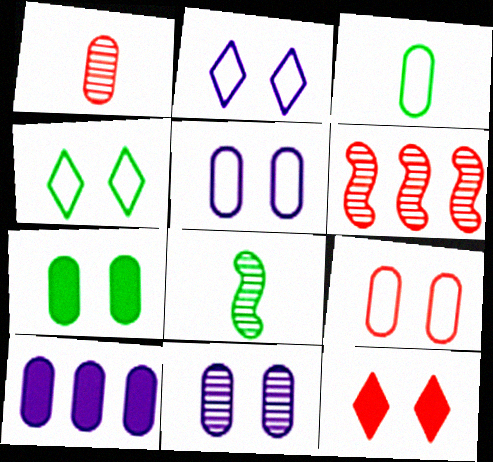[[7, 9, 11]]